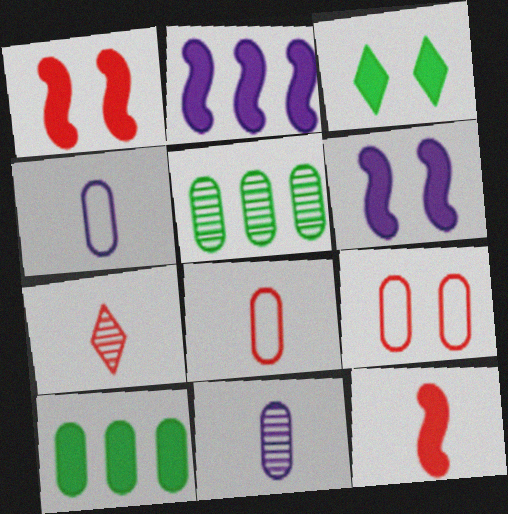[[7, 8, 12], 
[9, 10, 11]]